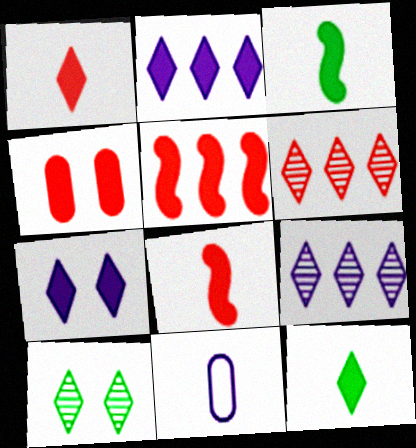[[1, 4, 5], 
[2, 3, 4], 
[5, 10, 11]]